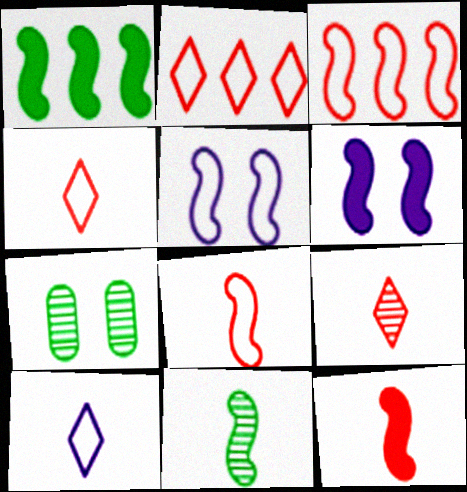[[1, 6, 12], 
[3, 6, 11]]